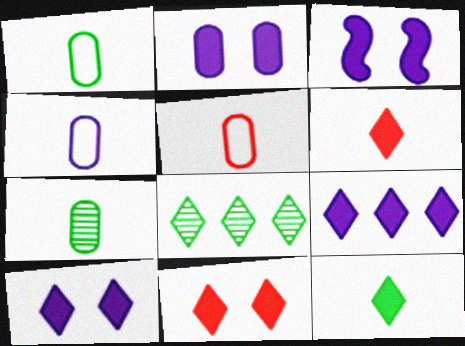[[1, 4, 5], 
[2, 3, 10], 
[3, 5, 8], 
[9, 11, 12]]